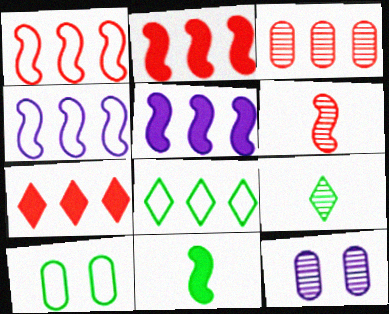[[1, 3, 7], 
[3, 5, 8]]